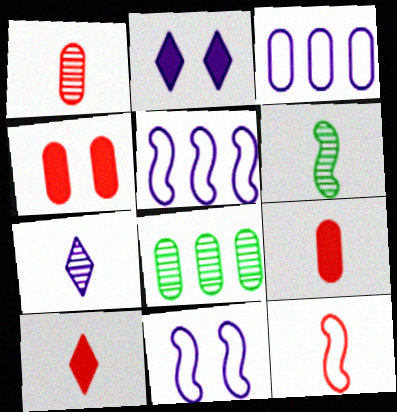[[1, 6, 7], 
[1, 10, 12], 
[2, 8, 12], 
[8, 10, 11]]